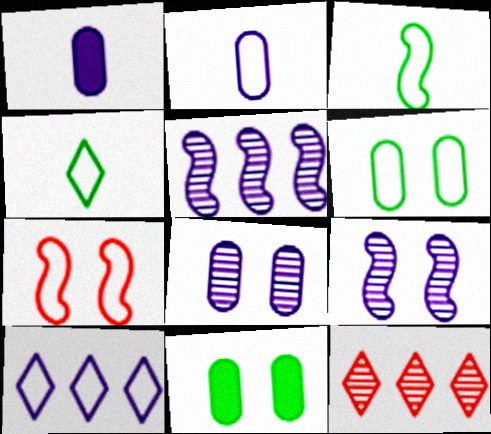[[1, 9, 10]]